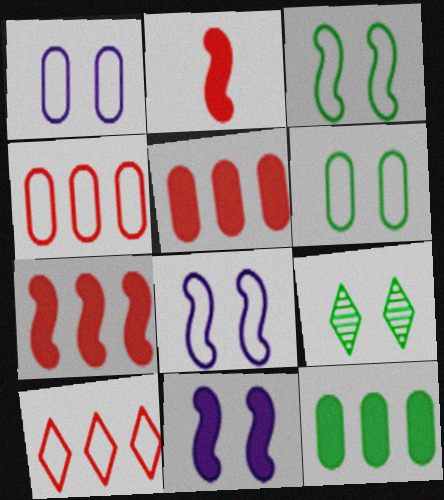[]